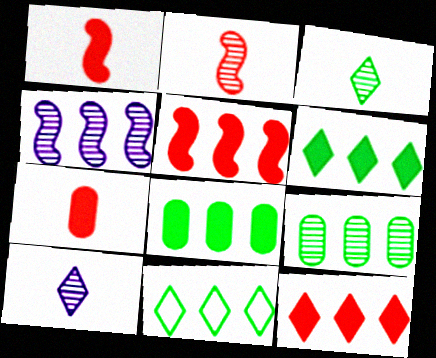[]